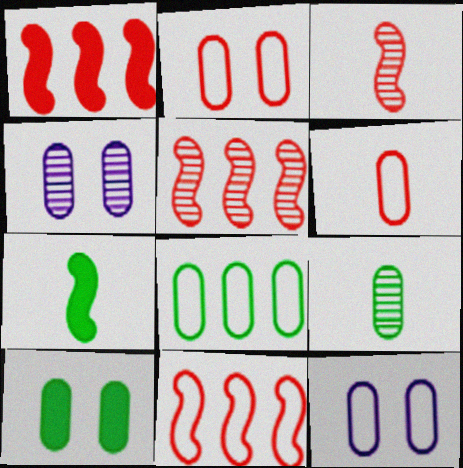[[1, 5, 11], 
[2, 4, 10], 
[6, 8, 12], 
[8, 9, 10]]